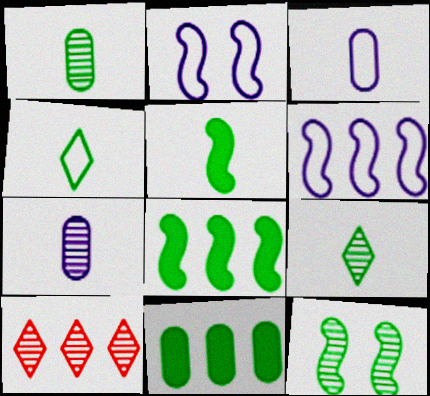[[1, 4, 5], 
[4, 11, 12], 
[6, 10, 11], 
[7, 10, 12]]